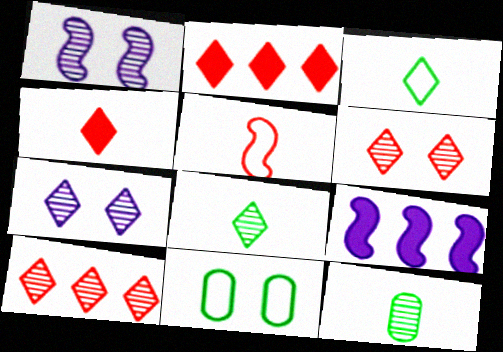[[1, 10, 12], 
[2, 3, 7], 
[7, 8, 10]]